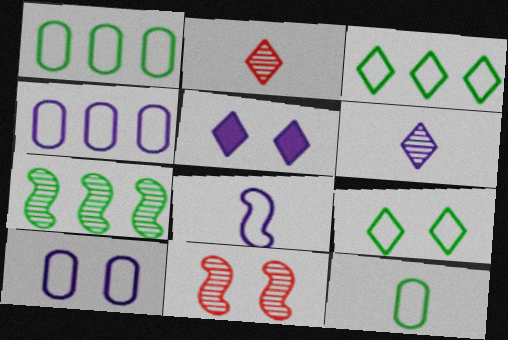[[2, 3, 5]]